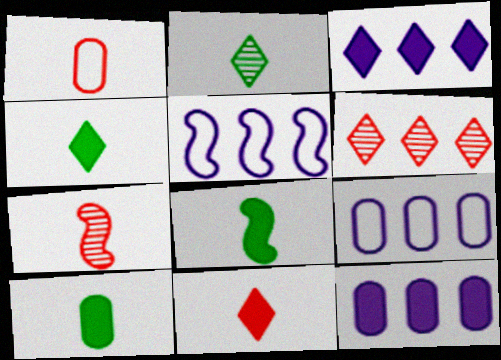[[1, 7, 11], 
[4, 8, 10]]